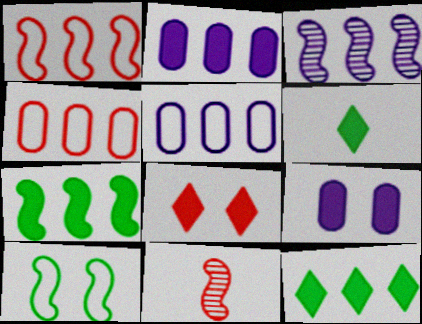[[1, 3, 7], 
[3, 4, 12], 
[4, 8, 11]]